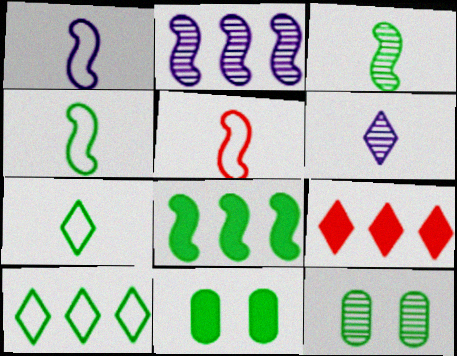[[1, 4, 5], 
[1, 9, 12], 
[3, 10, 11], 
[7, 8, 12]]